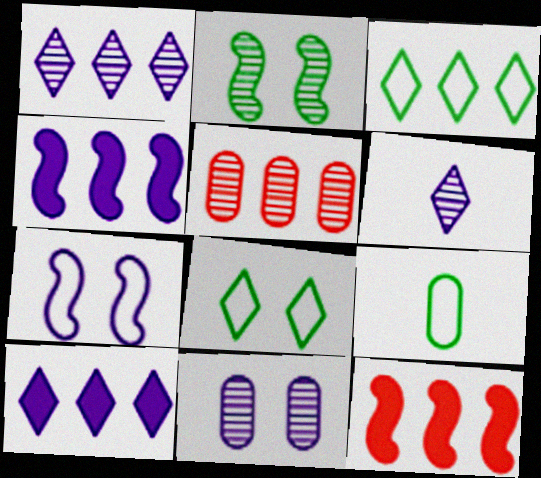[[2, 5, 6], 
[3, 4, 5]]